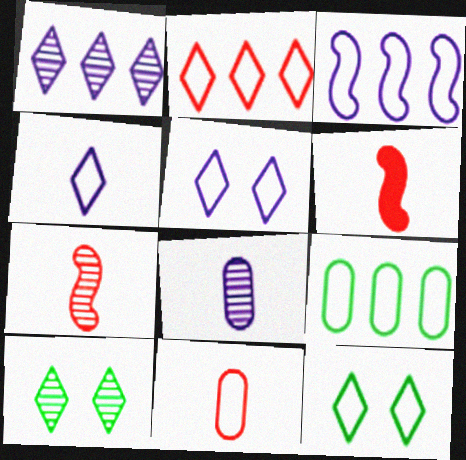[[2, 3, 9], 
[2, 4, 12], 
[3, 11, 12]]